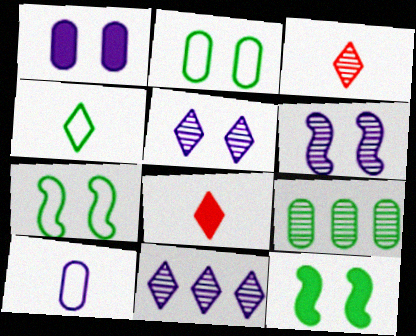[[3, 6, 9], 
[4, 9, 12]]